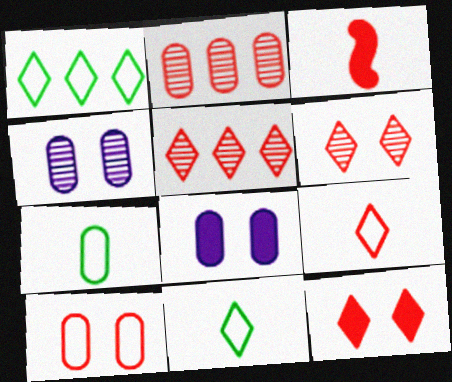[[1, 3, 4], 
[2, 7, 8], 
[3, 5, 10], 
[5, 9, 12]]